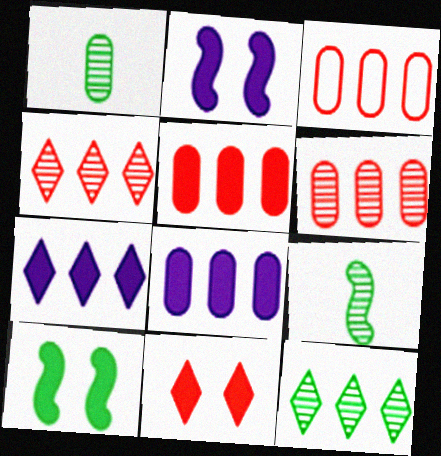[[3, 5, 6]]